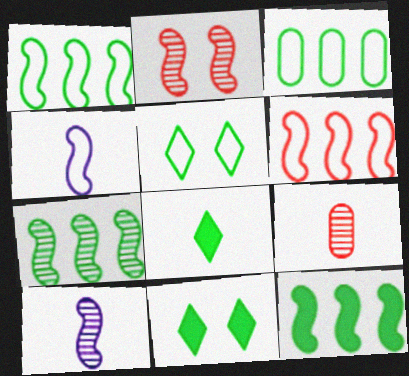[[1, 7, 12], 
[2, 4, 12], 
[2, 7, 10], 
[4, 8, 9]]